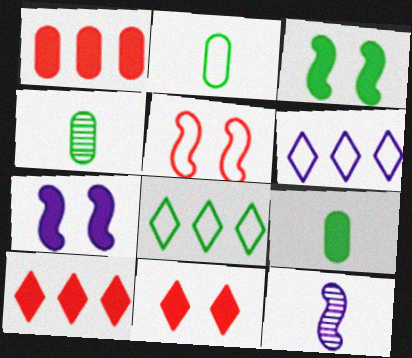[[2, 4, 9], 
[2, 5, 6], 
[3, 4, 8], 
[7, 9, 10]]